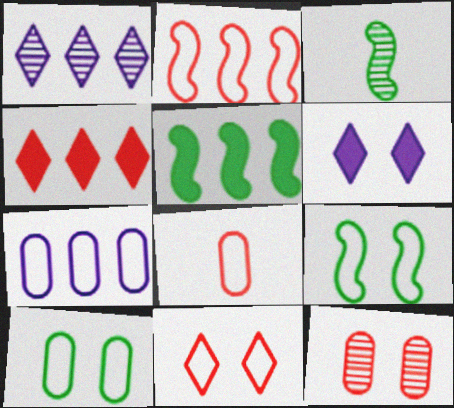[[1, 3, 12], 
[2, 8, 11], 
[3, 5, 9], 
[6, 9, 12], 
[7, 8, 10]]